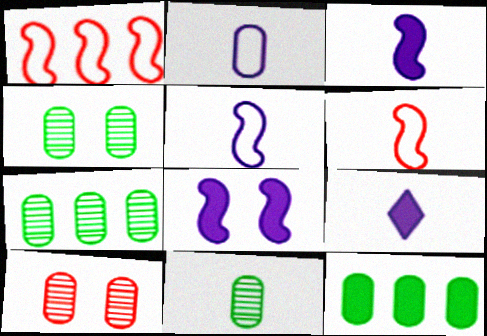[[1, 4, 9], 
[2, 10, 12], 
[4, 7, 11], 
[6, 9, 11]]